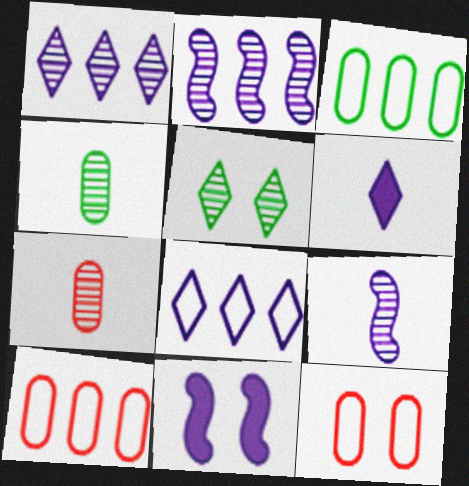[[2, 5, 7], 
[5, 11, 12]]